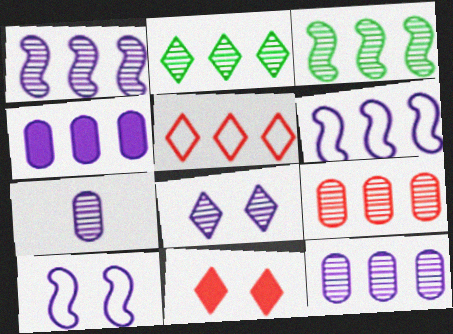[[1, 2, 9], 
[1, 7, 8], 
[3, 4, 5]]